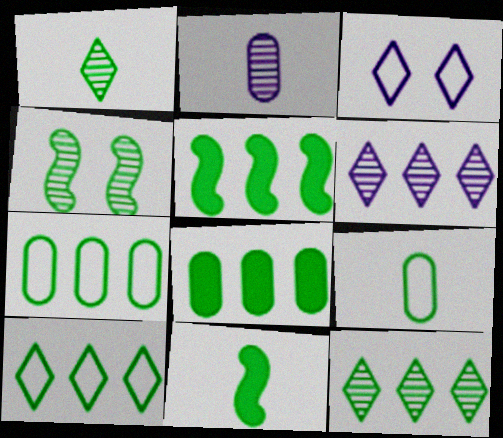[[1, 9, 11], 
[5, 7, 12]]